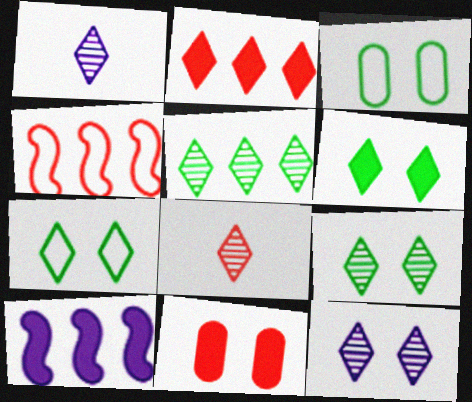[[1, 2, 7], 
[3, 8, 10], 
[4, 8, 11], 
[5, 8, 12], 
[6, 7, 9]]